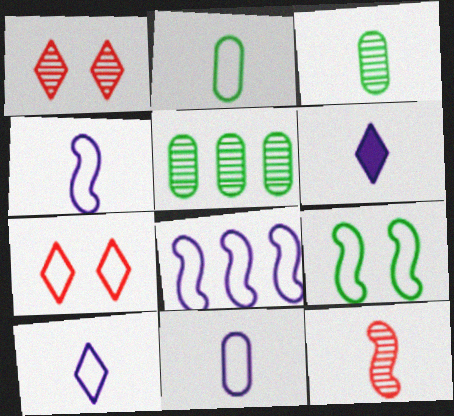[[2, 6, 12], 
[2, 7, 8], 
[4, 10, 11]]